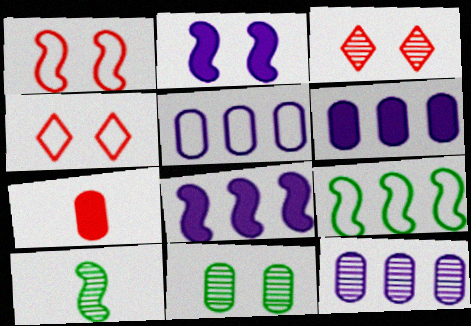[[1, 8, 10], 
[2, 4, 11], 
[3, 10, 12], 
[4, 6, 10], 
[5, 6, 12], 
[5, 7, 11]]